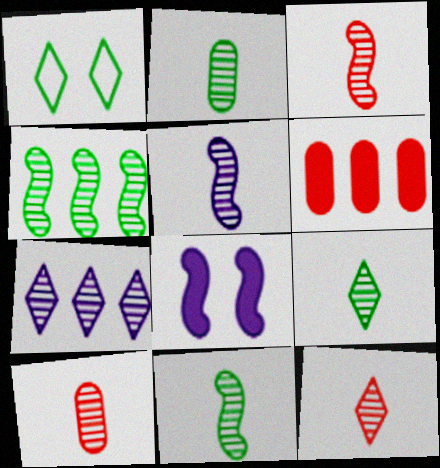[[1, 5, 6], 
[2, 5, 12], 
[2, 9, 11], 
[3, 5, 11], 
[3, 10, 12], 
[5, 9, 10]]